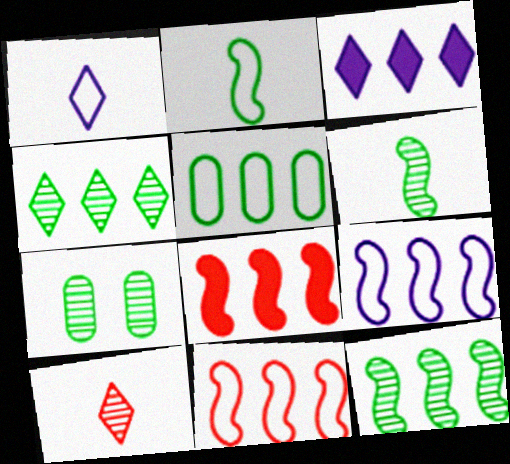[[1, 7, 8], 
[4, 6, 7], 
[8, 9, 12]]